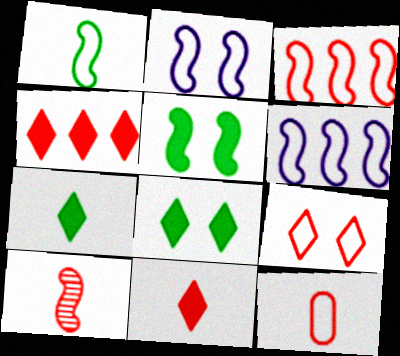[[1, 2, 3], 
[3, 9, 12], 
[5, 6, 10], 
[10, 11, 12]]